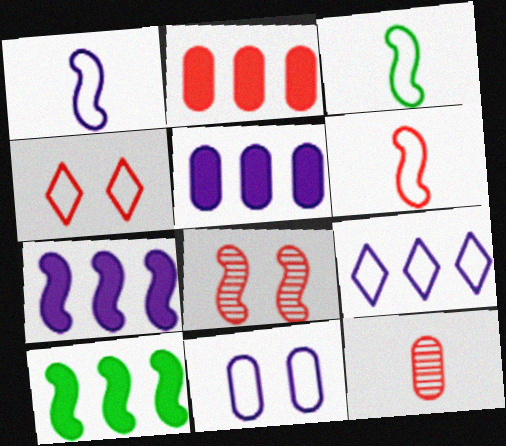[[1, 3, 6], 
[1, 8, 10], 
[1, 9, 11], 
[3, 7, 8]]